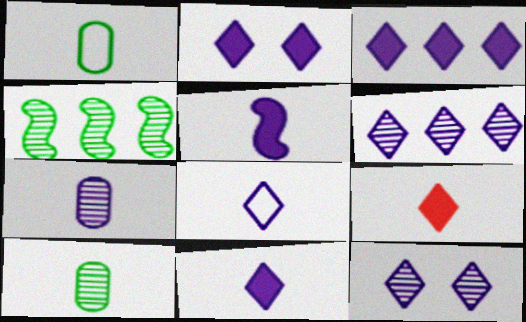[[2, 3, 11], 
[2, 6, 8], 
[3, 8, 12], 
[5, 7, 8]]